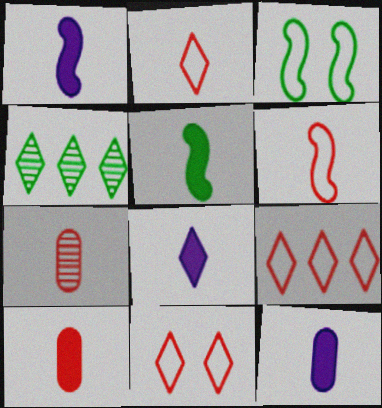[[1, 8, 12], 
[2, 9, 11], 
[4, 8, 11], 
[5, 8, 10]]